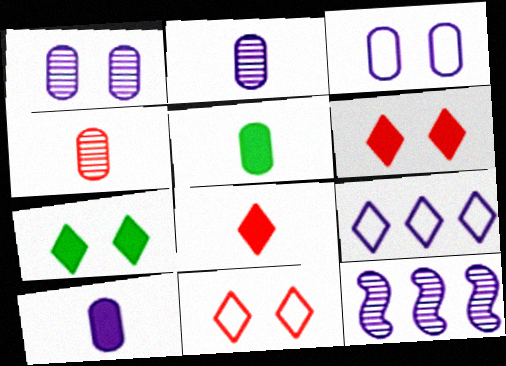[[5, 11, 12]]